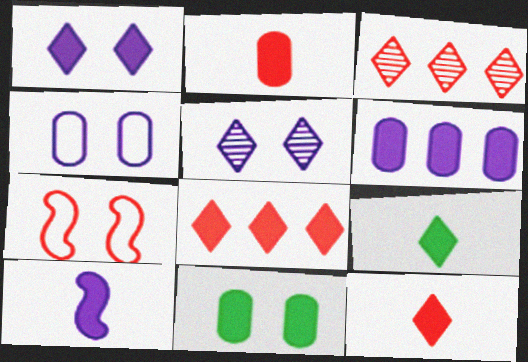[[1, 6, 10], 
[1, 8, 9], 
[2, 3, 7], 
[2, 6, 11], 
[2, 9, 10], 
[5, 7, 11], 
[8, 10, 11]]